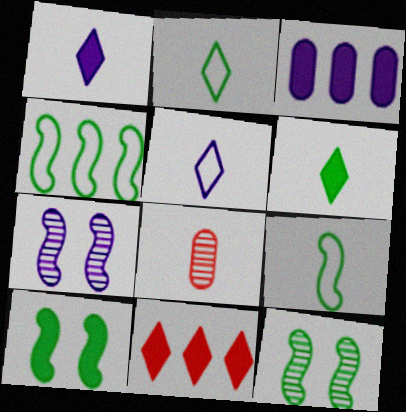[[1, 8, 9], 
[3, 5, 7]]